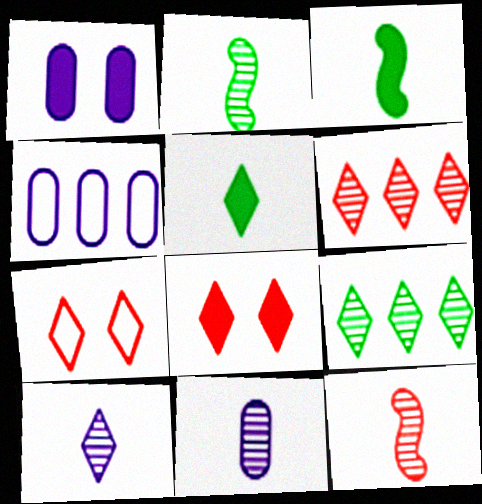[[1, 4, 11], 
[2, 4, 8]]